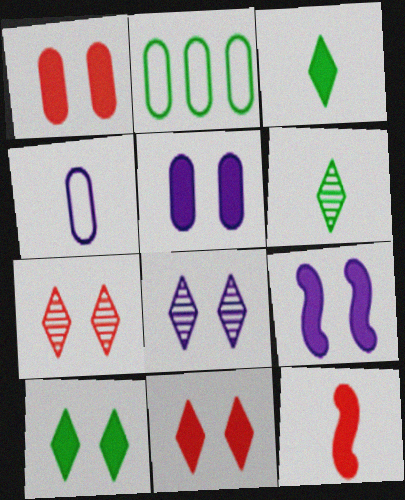[[1, 9, 10], 
[2, 8, 12], 
[4, 6, 12]]